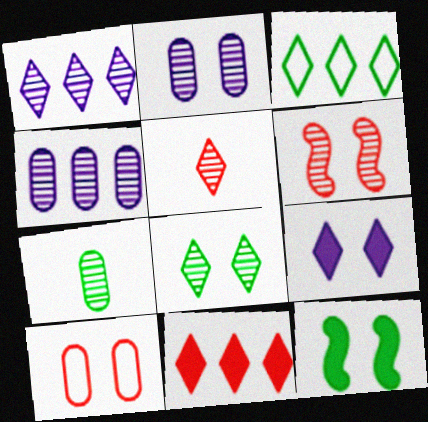[[1, 3, 11], 
[1, 5, 8], 
[1, 6, 7], 
[2, 6, 8], 
[3, 5, 9], 
[3, 7, 12]]